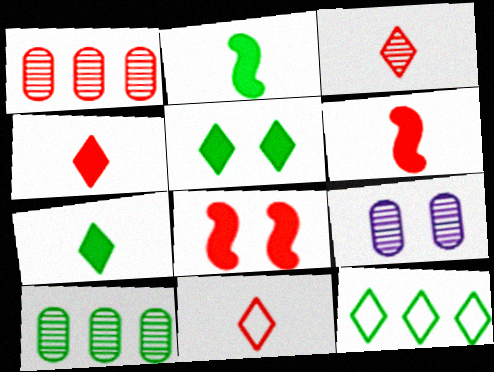[[1, 8, 11], 
[3, 4, 11], 
[6, 9, 12]]